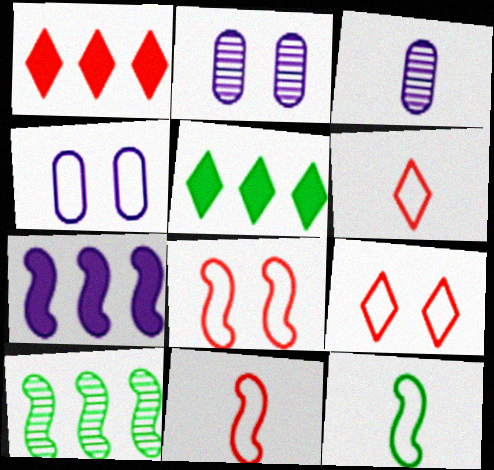[[1, 2, 12], 
[2, 5, 11], 
[3, 5, 8]]